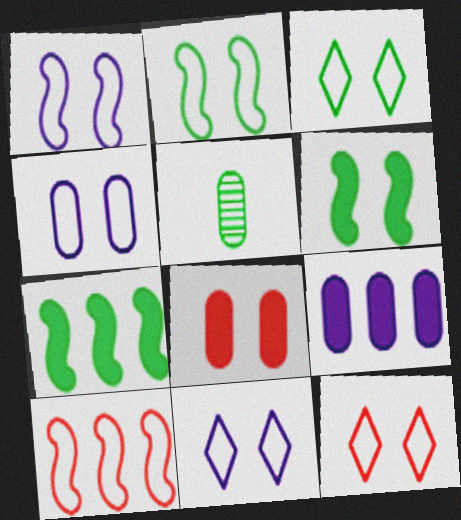[[1, 4, 11], 
[2, 4, 12], 
[3, 5, 7], 
[3, 11, 12]]